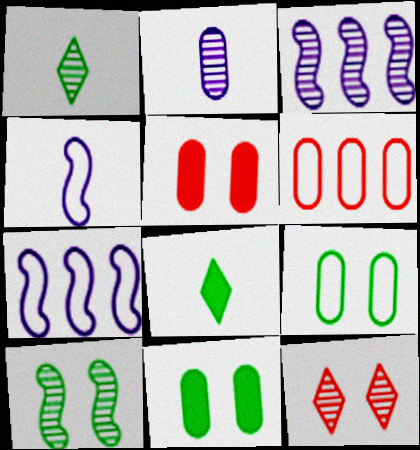[[1, 5, 7], 
[2, 6, 11]]